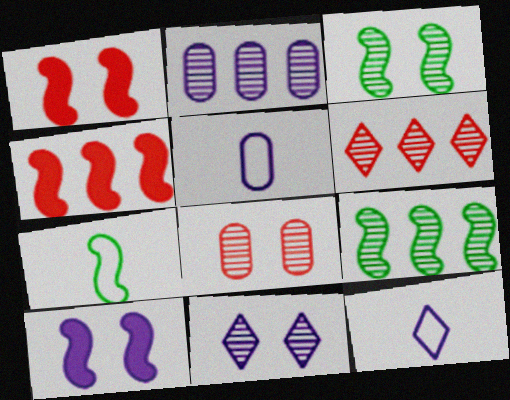[[2, 6, 9], 
[2, 10, 12], 
[3, 8, 11]]